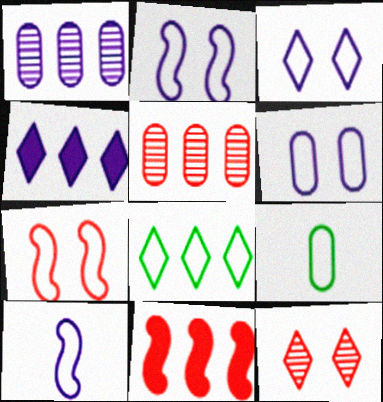[[1, 8, 11], 
[2, 3, 6]]